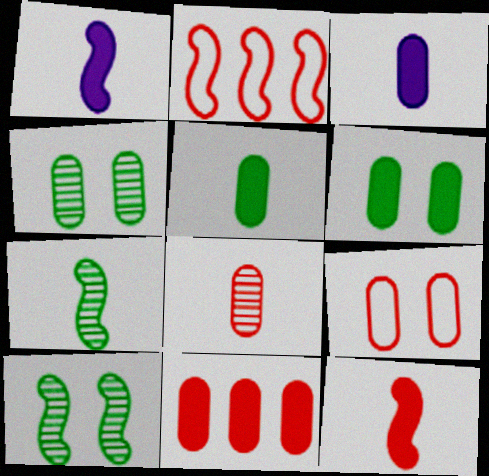[[1, 2, 10], 
[3, 6, 11], 
[8, 9, 11]]